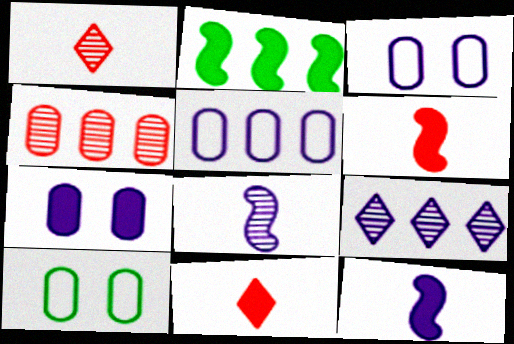[[1, 2, 3], 
[2, 7, 11], 
[3, 9, 12], 
[6, 9, 10]]